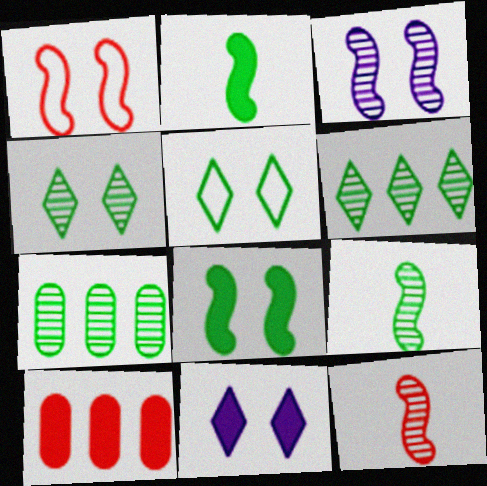[[1, 3, 8], 
[2, 5, 7], 
[2, 10, 11], 
[4, 7, 9]]